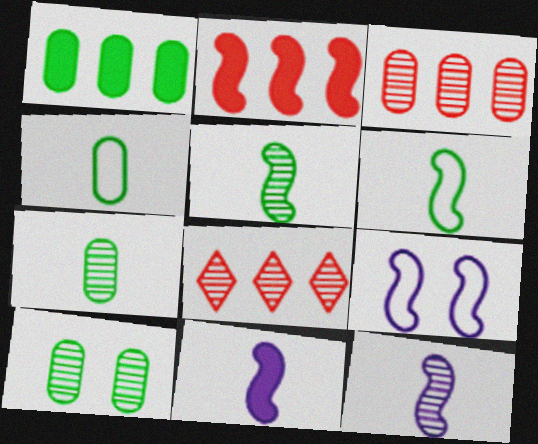[[1, 4, 10], 
[2, 5, 9], 
[8, 10, 12]]